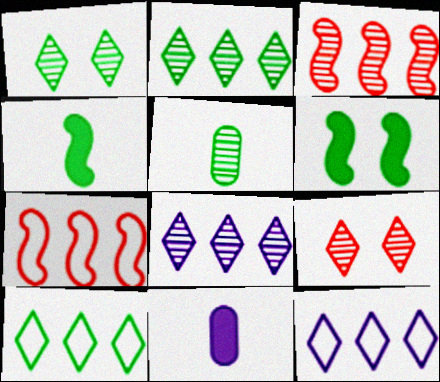[[1, 7, 11], 
[5, 6, 10]]